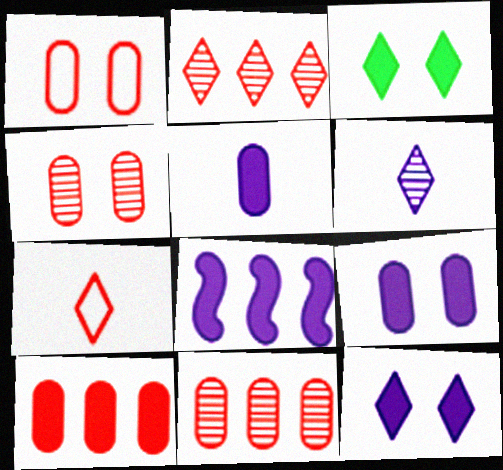[[5, 8, 12]]